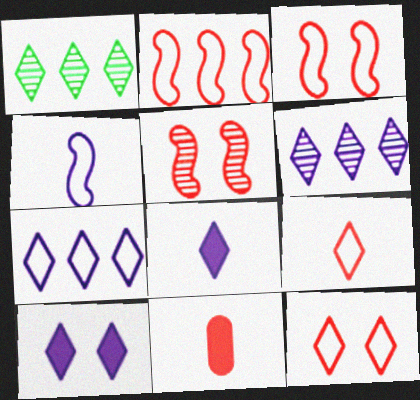[[1, 8, 12], 
[1, 9, 10]]